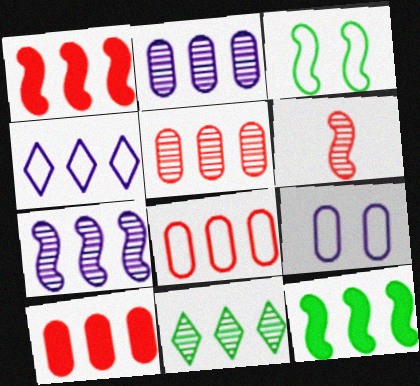[[4, 5, 12], 
[5, 7, 11], 
[5, 8, 10]]